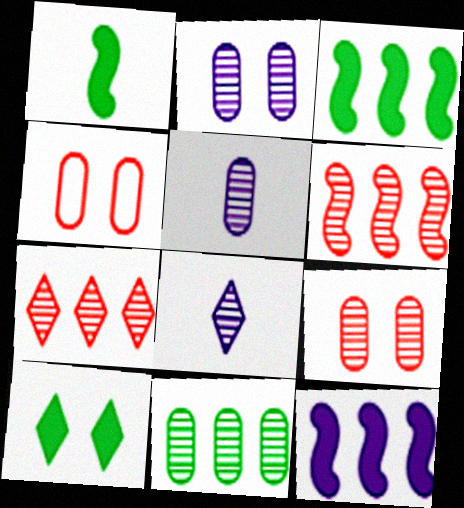[[3, 4, 8], 
[5, 9, 11]]